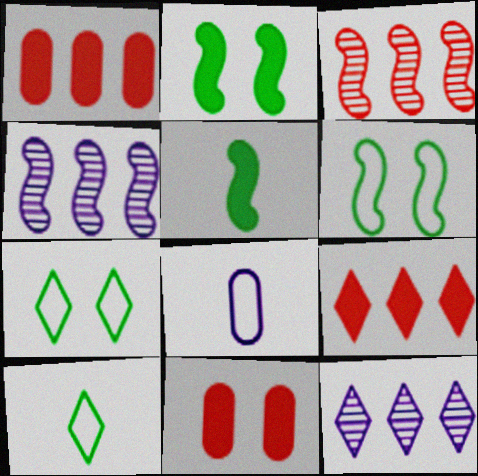[[4, 10, 11]]